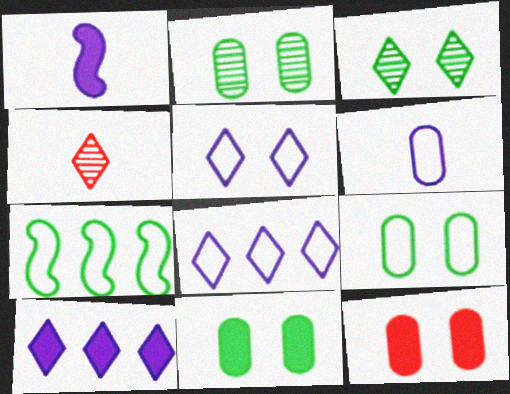[[2, 9, 11]]